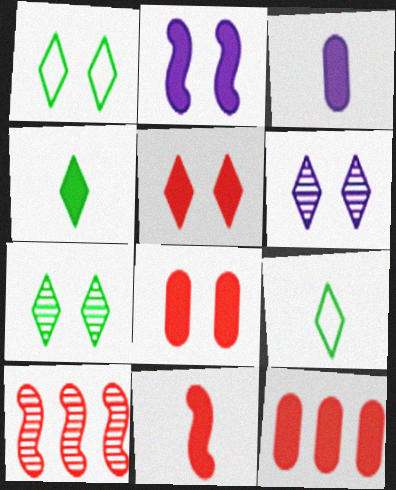[[1, 3, 10], 
[1, 5, 6], 
[2, 4, 12], 
[3, 4, 11], 
[5, 11, 12]]